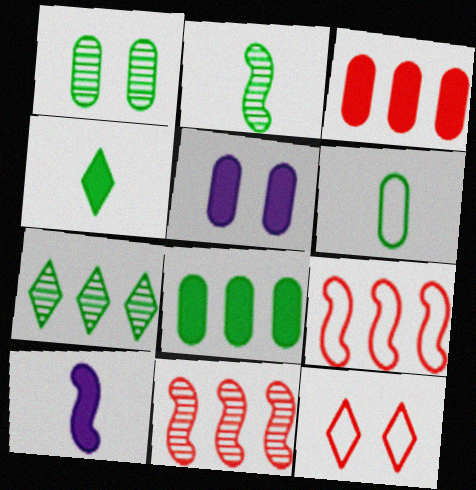[[1, 2, 7], 
[1, 6, 8], 
[2, 4, 6]]